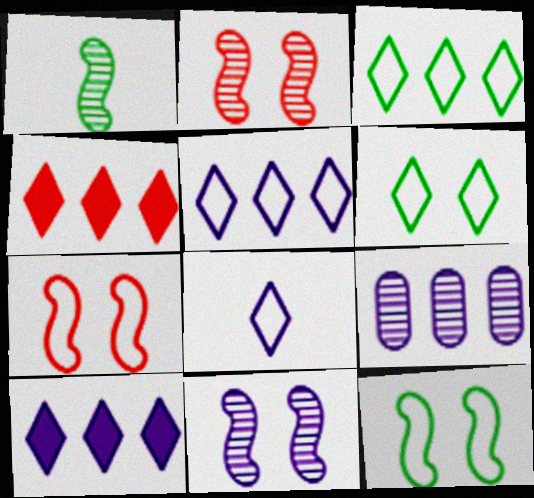[]